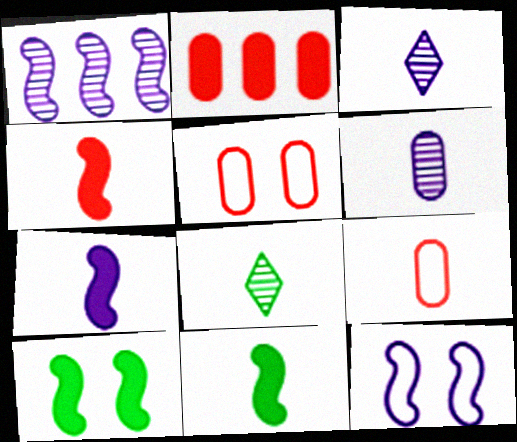[[1, 7, 12], 
[2, 8, 12], 
[3, 9, 11], 
[4, 7, 11], 
[7, 8, 9]]